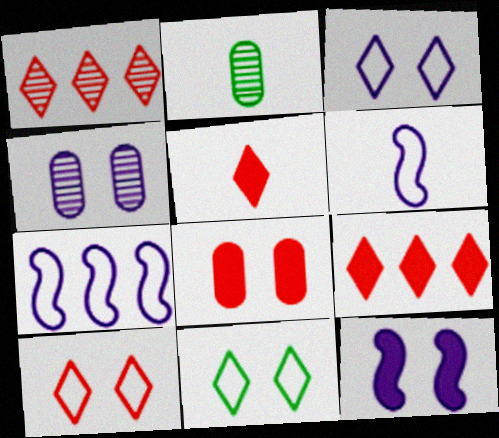[[1, 5, 10], 
[2, 5, 6], 
[3, 4, 12], 
[3, 10, 11]]